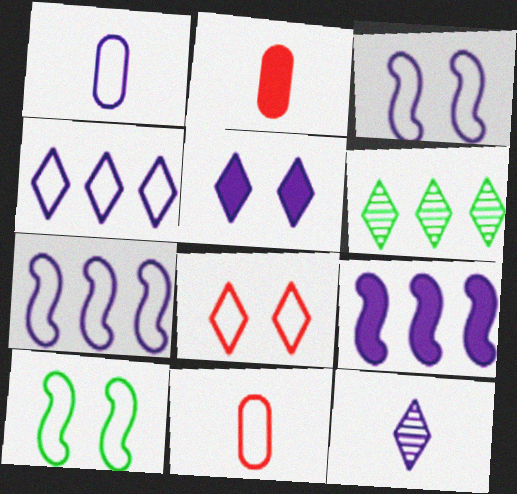[[1, 3, 4], 
[2, 3, 6], 
[4, 5, 12], 
[4, 10, 11]]